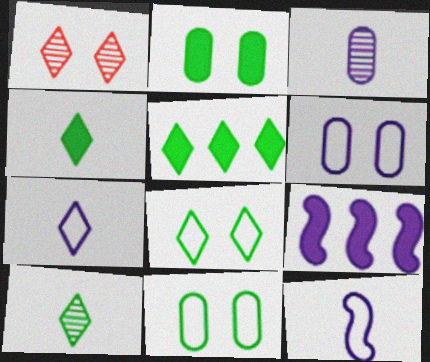[[1, 5, 7], 
[5, 8, 10]]